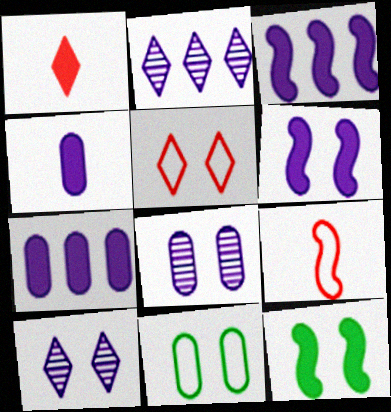[[1, 7, 12], 
[5, 8, 12]]